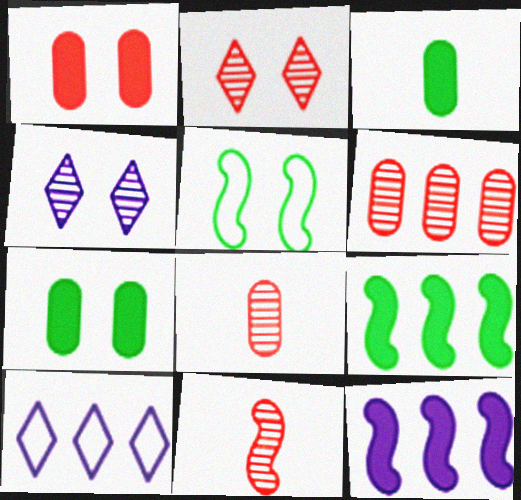[[1, 4, 5], 
[2, 6, 11], 
[5, 11, 12], 
[6, 9, 10], 
[7, 10, 11]]